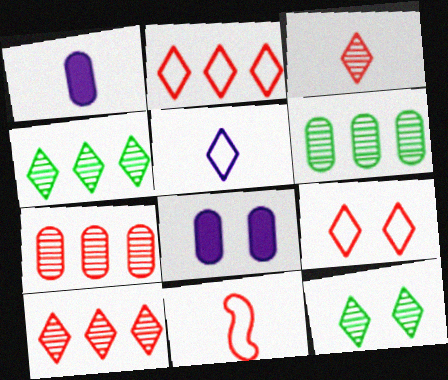[[4, 8, 11]]